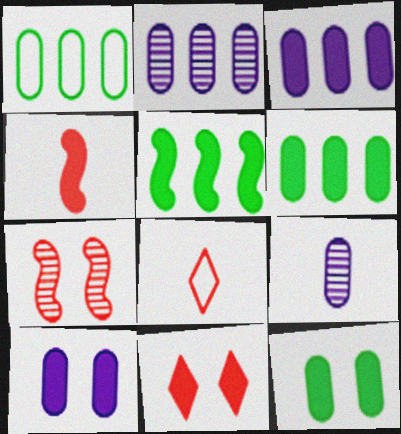[]